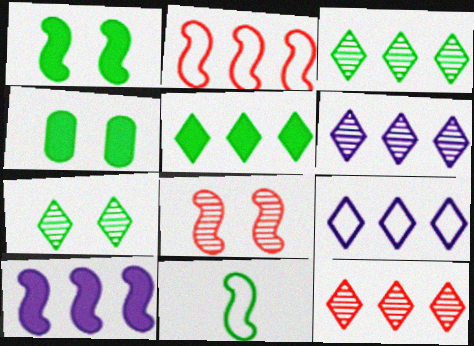[[3, 4, 11], 
[3, 6, 12], 
[5, 9, 12], 
[8, 10, 11]]